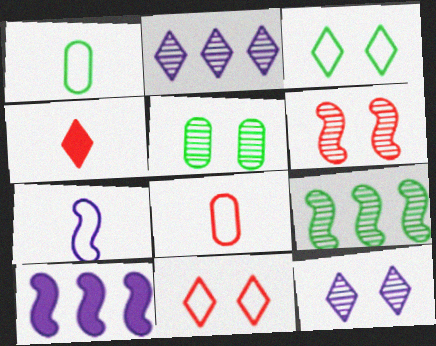[[2, 3, 4], 
[5, 6, 12]]